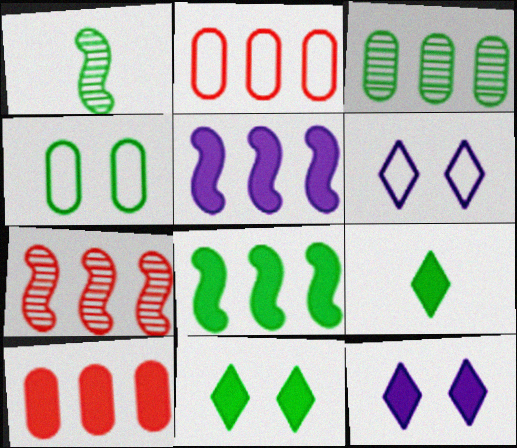[[1, 2, 12], 
[1, 6, 10]]